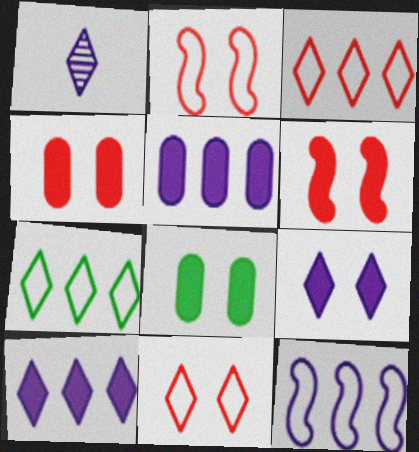[[6, 8, 9]]